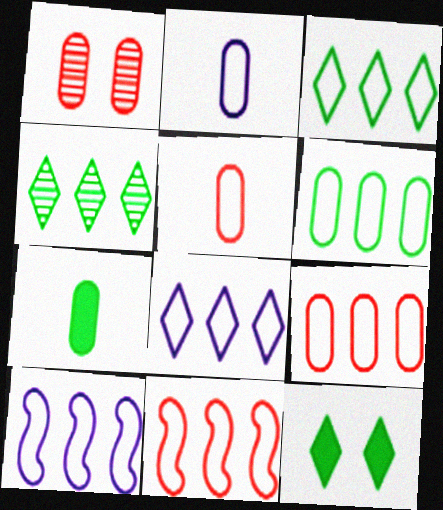[[3, 9, 10], 
[6, 8, 11]]